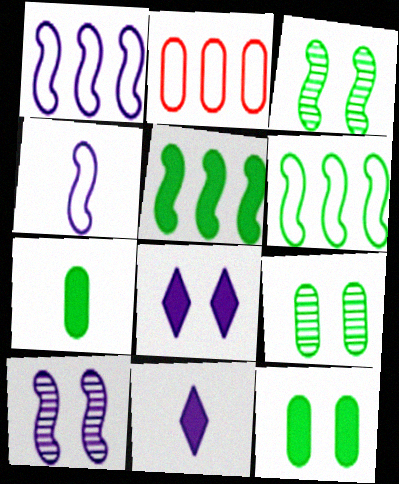[[2, 3, 11]]